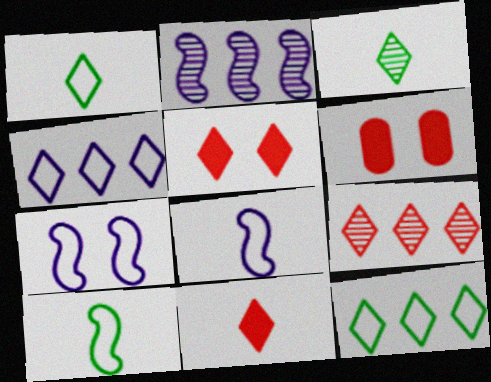[[1, 2, 6], 
[3, 4, 5]]